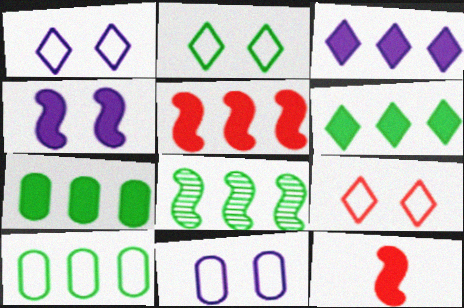[[1, 2, 9], 
[3, 5, 7], 
[6, 8, 10]]